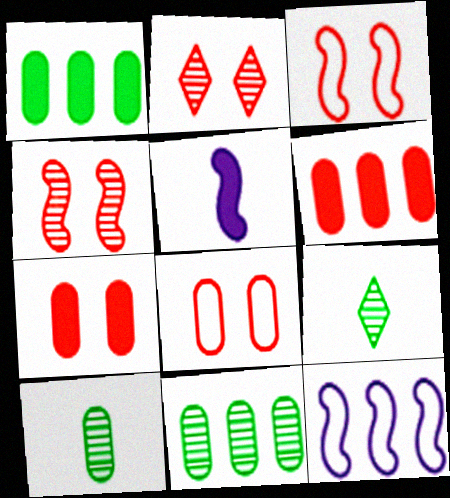[[2, 3, 7], 
[7, 9, 12]]